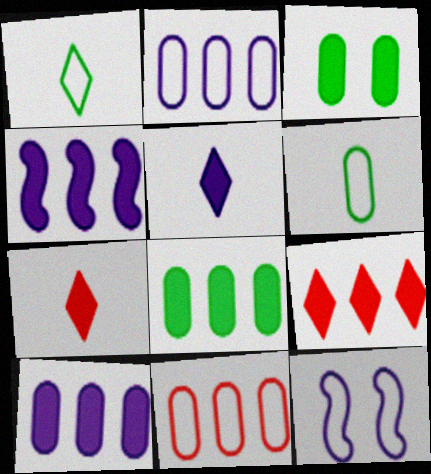[[1, 11, 12], 
[3, 4, 7], 
[4, 8, 9]]